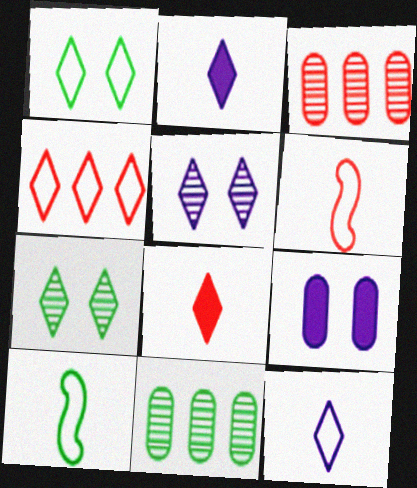[[1, 4, 12], 
[2, 4, 7]]